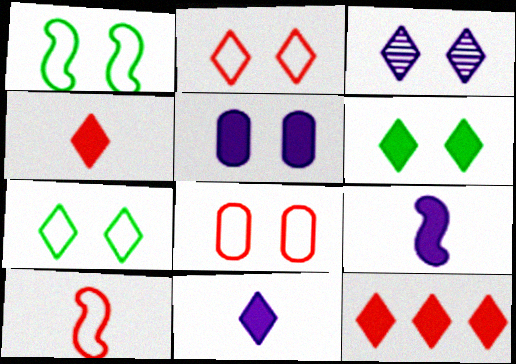[[2, 3, 6], 
[6, 11, 12]]